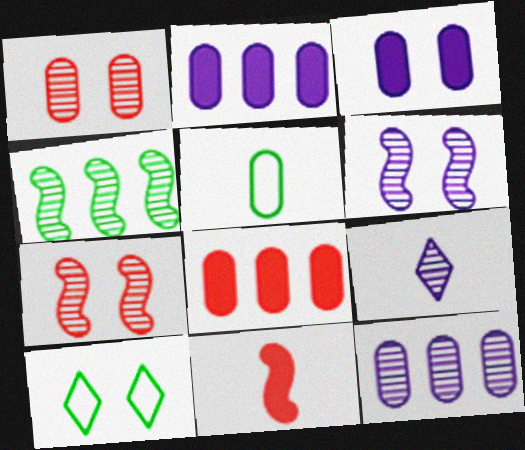[[1, 2, 5], 
[1, 4, 9], 
[3, 7, 10], 
[5, 9, 11], 
[6, 9, 12], 
[10, 11, 12]]